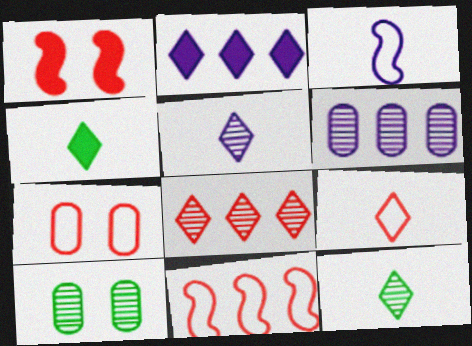[[4, 5, 9], 
[7, 9, 11]]